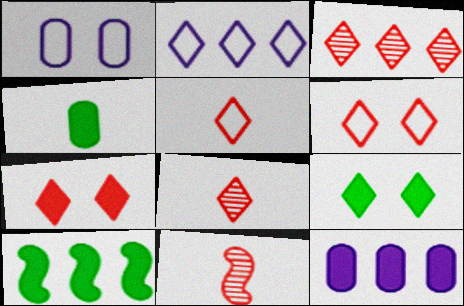[[1, 8, 10], 
[2, 8, 9], 
[3, 5, 7], 
[4, 9, 10]]